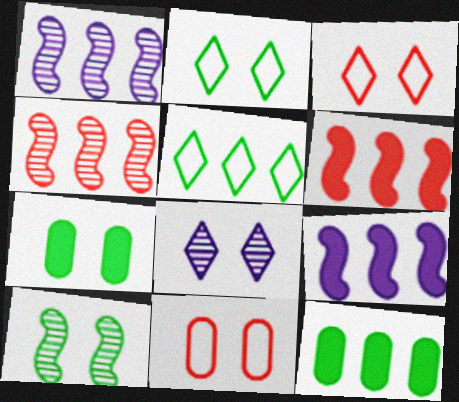[[2, 7, 10]]